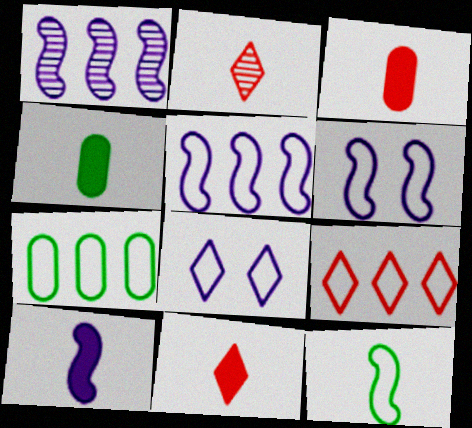[[1, 6, 10], 
[4, 10, 11], 
[5, 7, 9]]